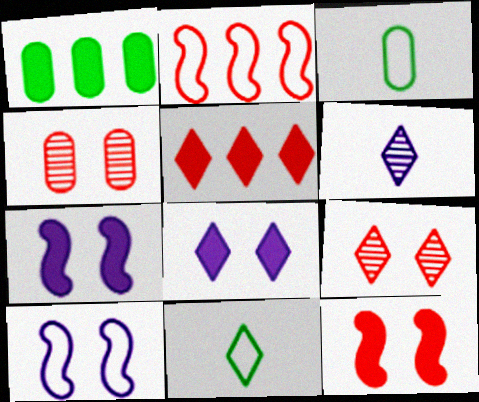[]